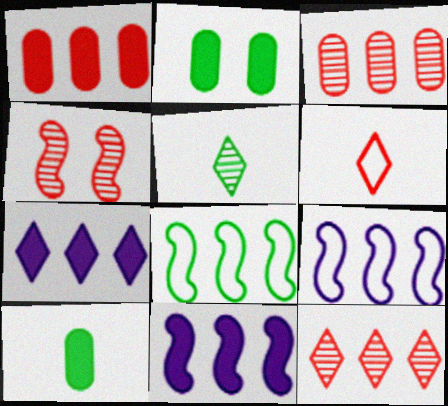[[1, 4, 6], 
[2, 5, 8], 
[3, 7, 8]]